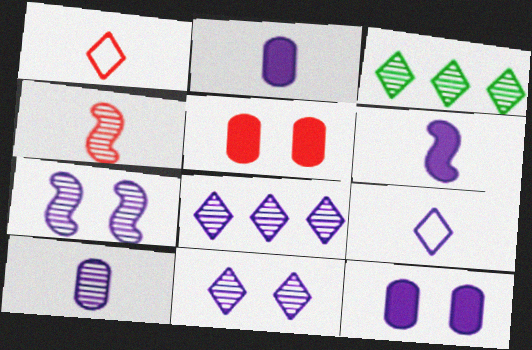[[6, 9, 10], 
[7, 8, 10]]